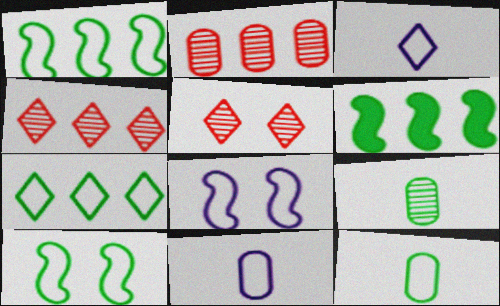[[5, 6, 11], 
[7, 10, 12]]